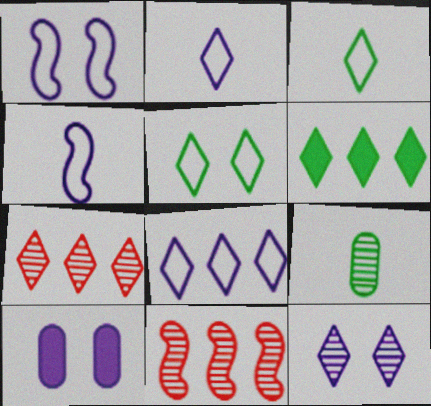[[1, 10, 12], 
[3, 10, 11], 
[6, 7, 8], 
[9, 11, 12]]